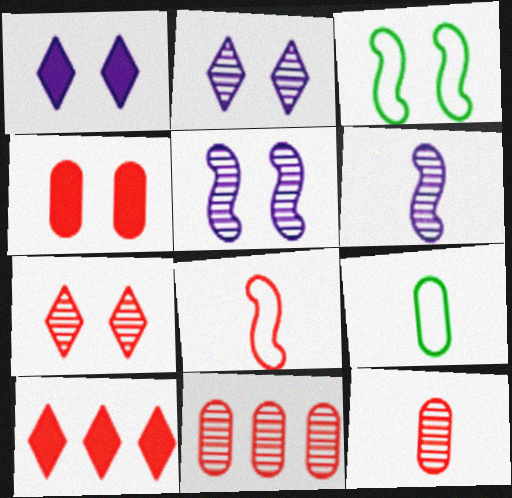[[2, 3, 4], 
[5, 9, 10]]